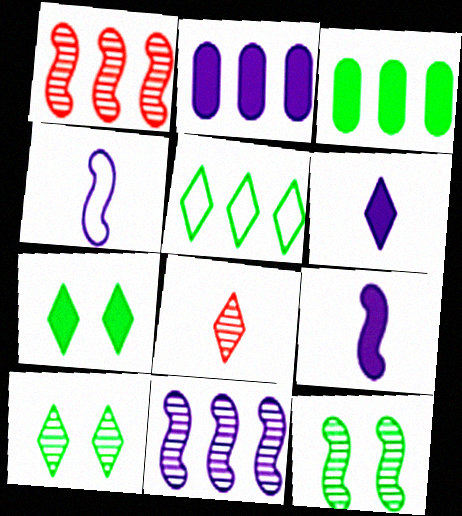[[1, 2, 5]]